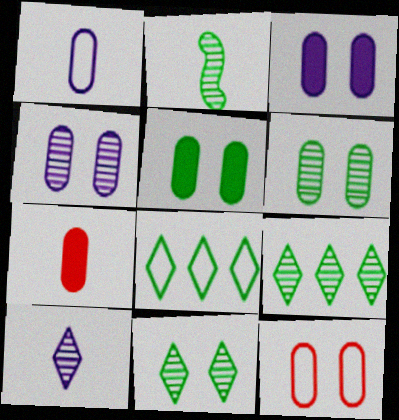[[2, 5, 8], 
[2, 6, 9], 
[3, 6, 12], 
[4, 5, 12]]